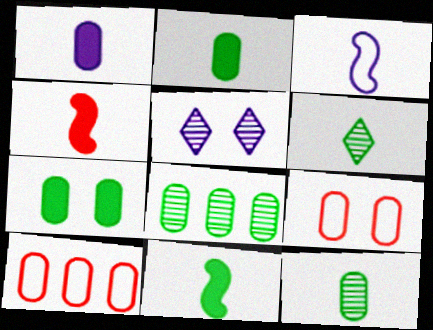[[1, 8, 9], 
[5, 10, 11]]